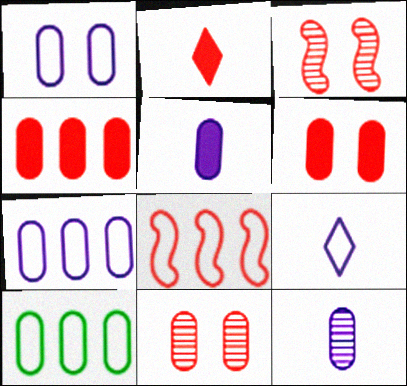[[2, 8, 11], 
[5, 10, 11], 
[6, 10, 12]]